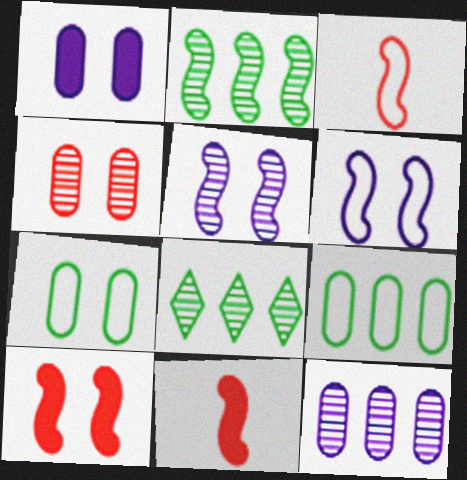[[1, 3, 8], 
[1, 4, 7], 
[2, 6, 11]]